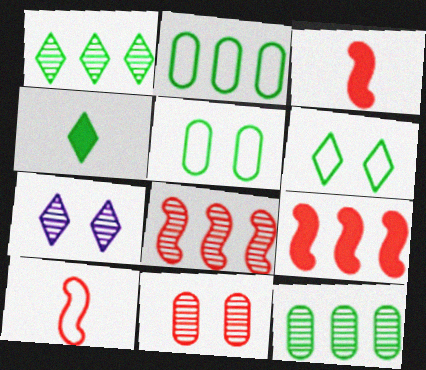[[1, 4, 6], 
[2, 3, 7]]